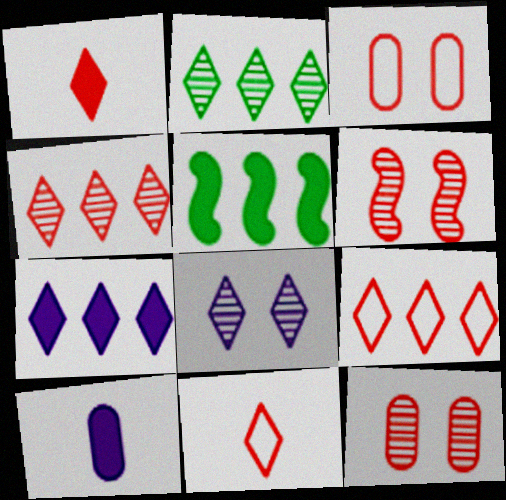[[2, 7, 9]]